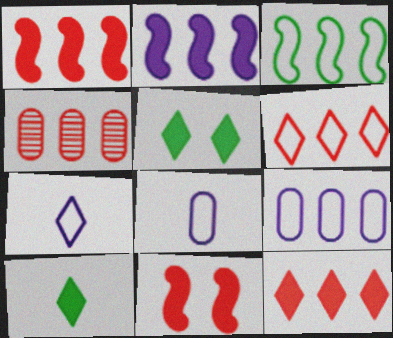[[1, 4, 6], 
[3, 6, 9]]